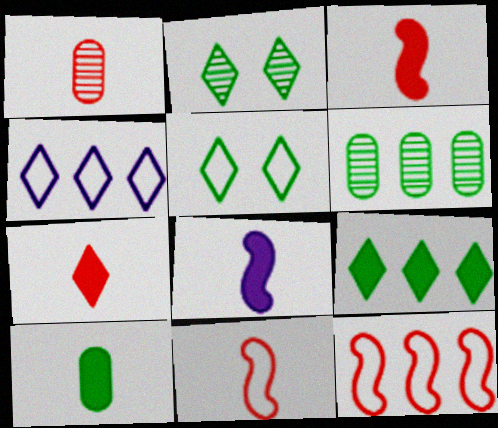[[1, 7, 11], 
[2, 4, 7], 
[7, 8, 10]]